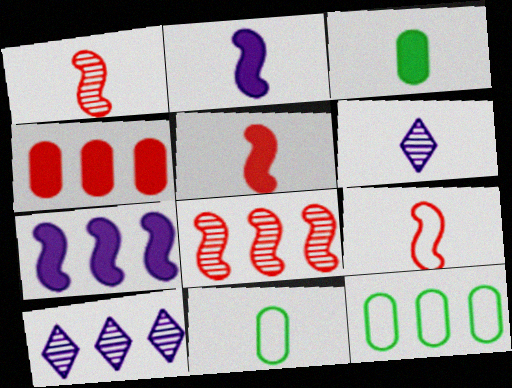[[1, 5, 9], 
[3, 6, 9], 
[5, 6, 11]]